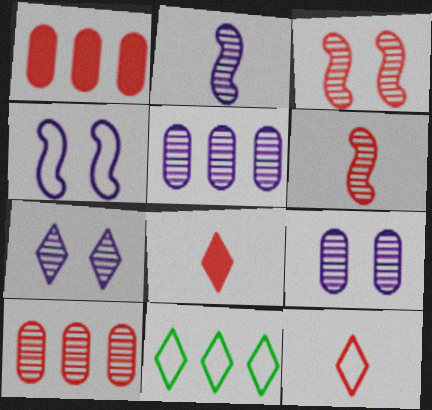[[1, 3, 12], 
[2, 5, 7], 
[7, 8, 11]]